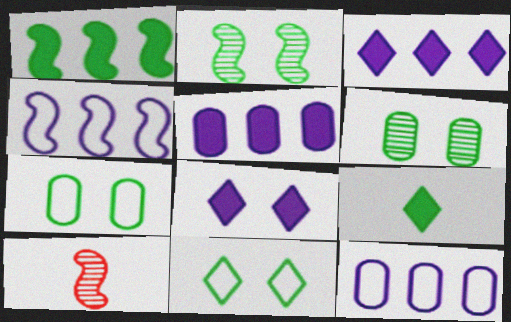[[3, 7, 10], 
[5, 10, 11]]